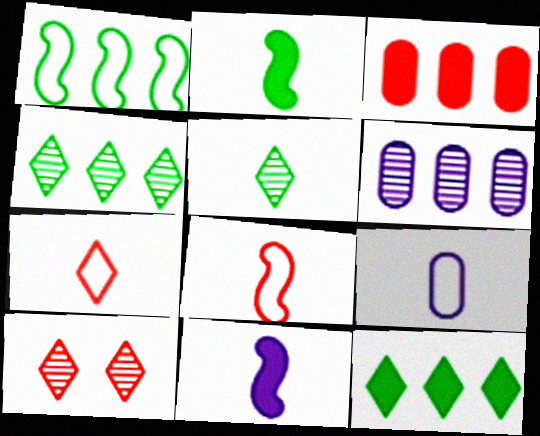[[3, 8, 10]]